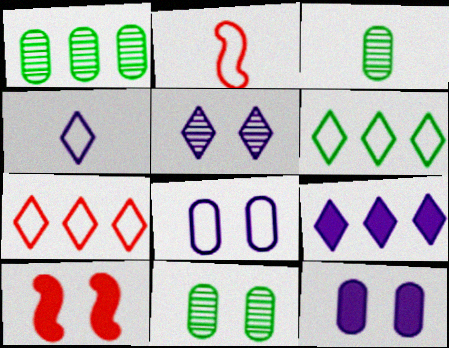[[1, 3, 11], 
[1, 4, 10], 
[2, 6, 8], 
[2, 9, 11], 
[4, 5, 9]]